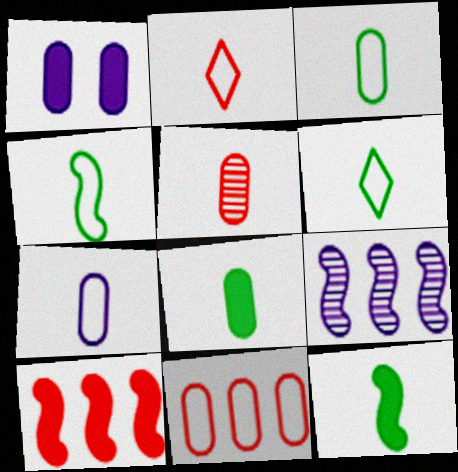[[2, 4, 7], 
[3, 4, 6], 
[5, 7, 8]]